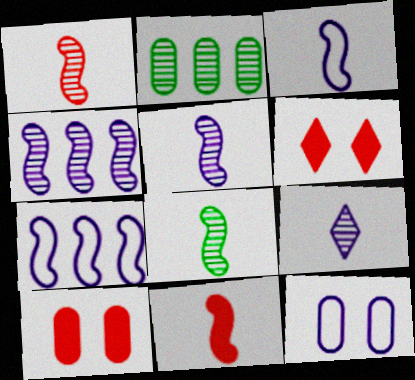[[1, 5, 8], 
[2, 3, 6], 
[3, 8, 11]]